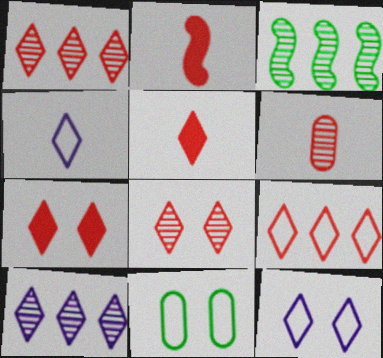[[2, 10, 11], 
[5, 8, 9]]